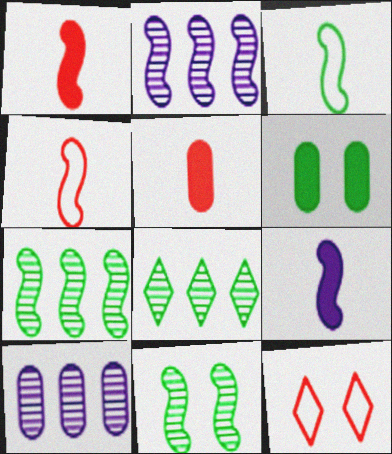[[3, 6, 8]]